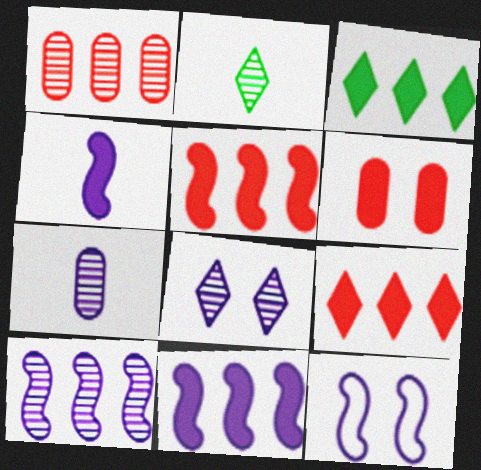[[3, 4, 6], 
[4, 10, 12], 
[7, 8, 10]]